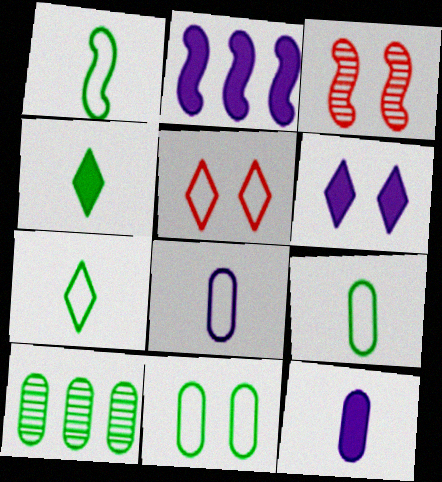[[1, 2, 3], 
[1, 7, 9], 
[2, 6, 12], 
[3, 6, 11]]